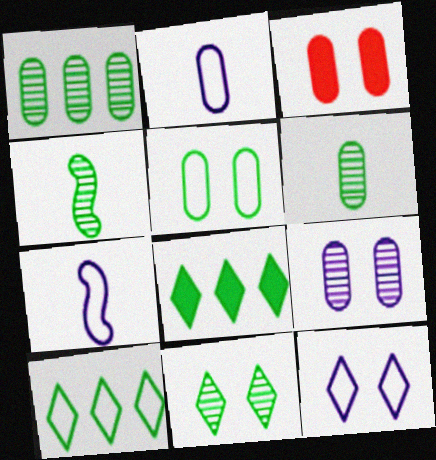[[1, 2, 3], 
[1, 4, 11], 
[3, 5, 9], 
[4, 5, 8]]